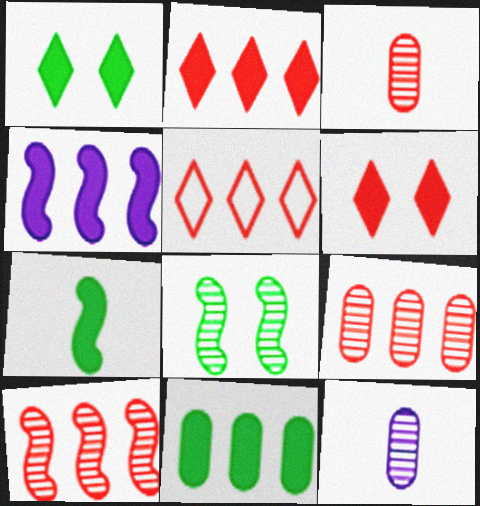[[1, 7, 11], 
[2, 4, 11]]